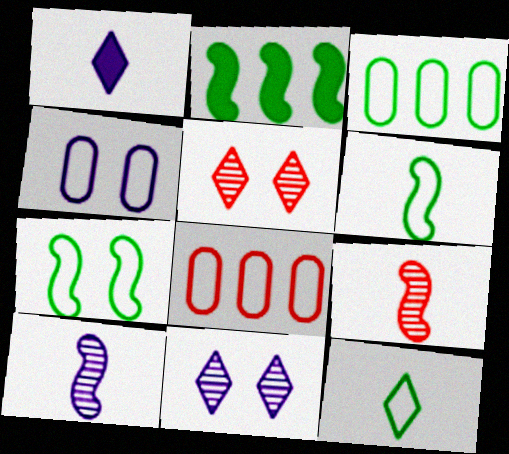[[3, 7, 12]]